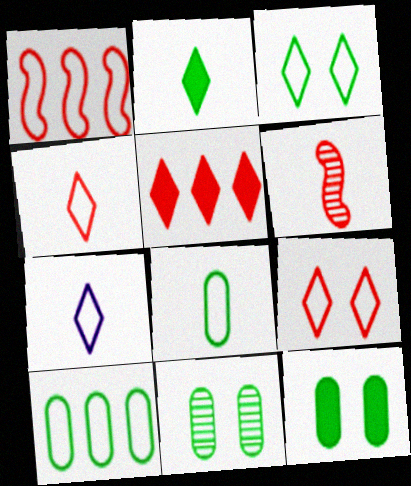[]